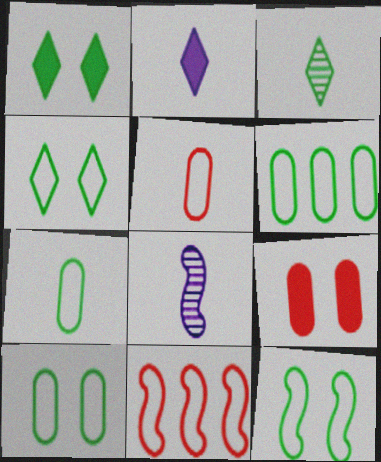[[4, 10, 12], 
[6, 7, 10]]